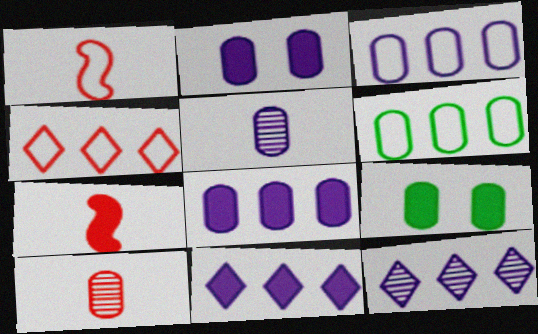[[1, 9, 12], 
[2, 3, 5], 
[2, 6, 10], 
[3, 9, 10], 
[7, 9, 11]]